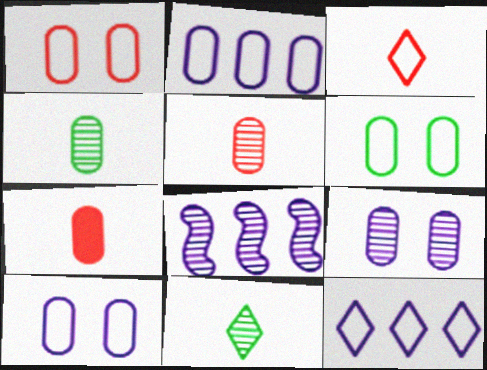[[1, 6, 10]]